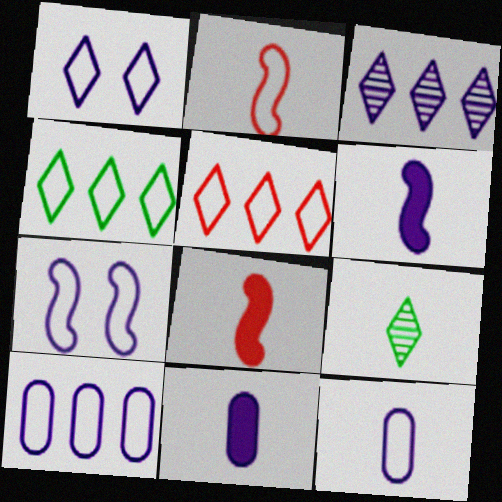[[2, 9, 11], 
[3, 7, 11], 
[8, 9, 12]]